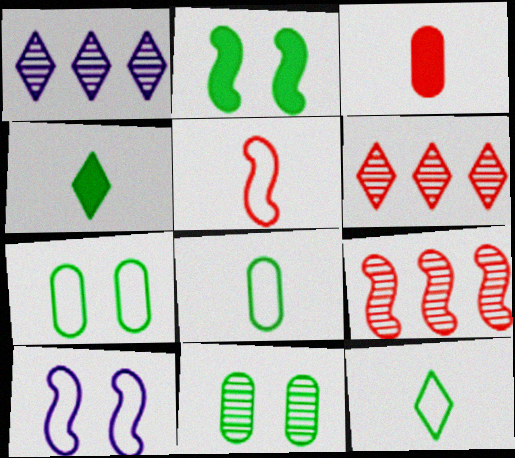[]